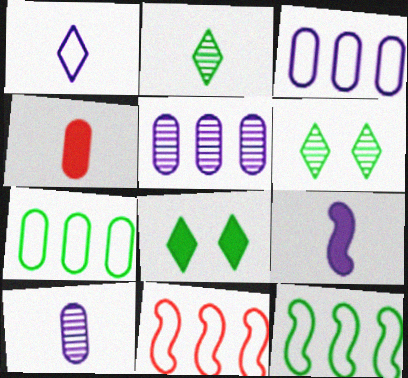[[1, 9, 10], 
[8, 10, 11]]